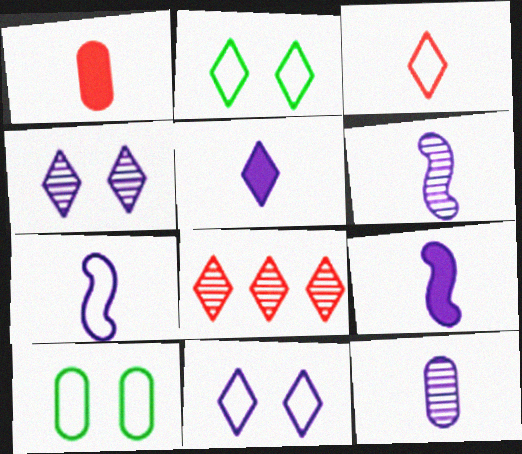[[2, 5, 8], 
[5, 7, 12], 
[6, 7, 9], 
[8, 9, 10]]